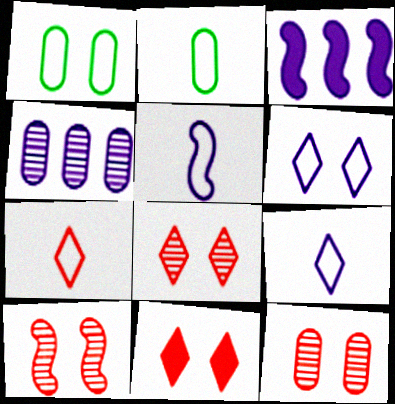[[2, 3, 8], 
[2, 5, 7], 
[8, 10, 12]]